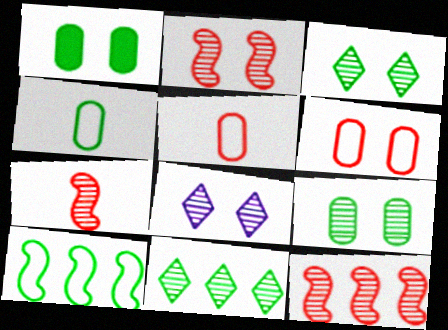[[2, 7, 12], 
[2, 8, 9]]